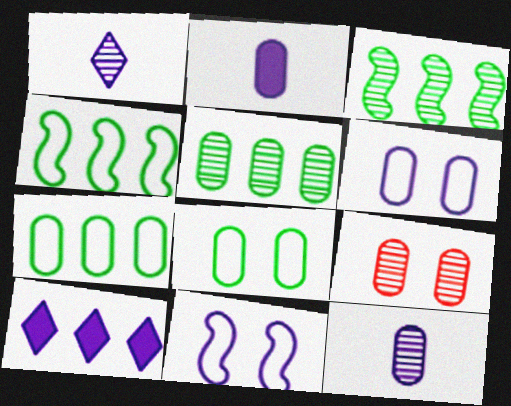[[1, 3, 9], 
[2, 7, 9], 
[5, 9, 12], 
[10, 11, 12]]